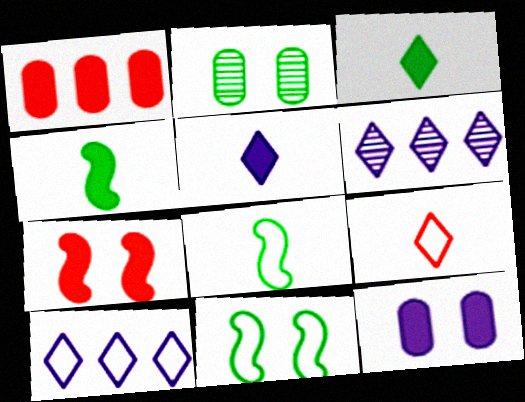[]